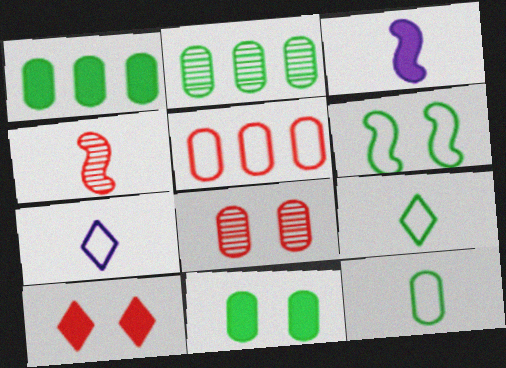[[1, 3, 10], 
[2, 11, 12], 
[4, 5, 10], 
[5, 6, 7]]